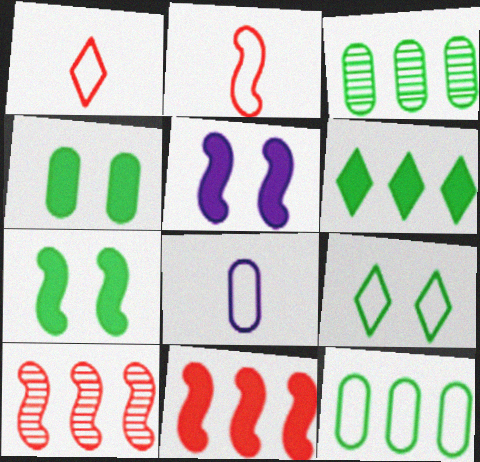[[1, 3, 5]]